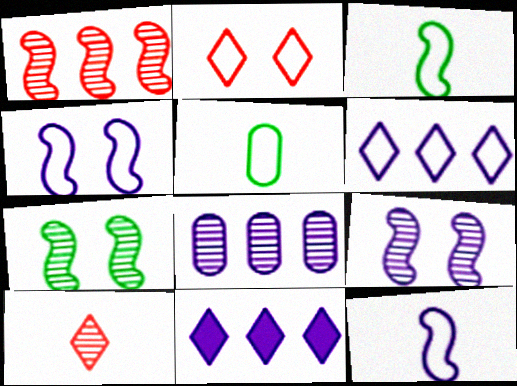[[7, 8, 10]]